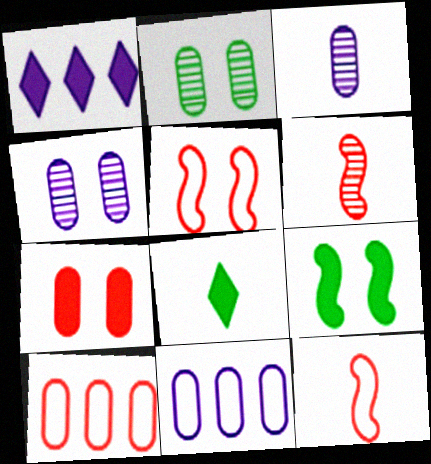[[1, 2, 12], 
[3, 8, 12]]